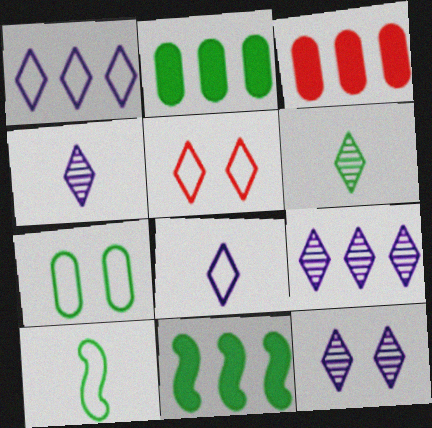[[3, 10, 12], 
[4, 9, 12], 
[6, 7, 11]]